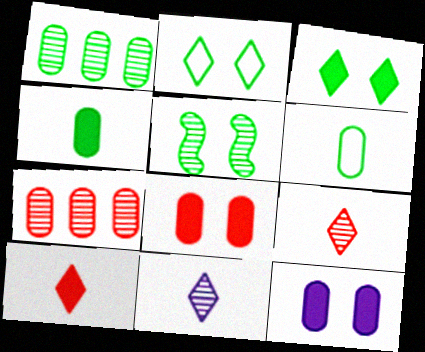[[5, 7, 11], 
[6, 7, 12]]